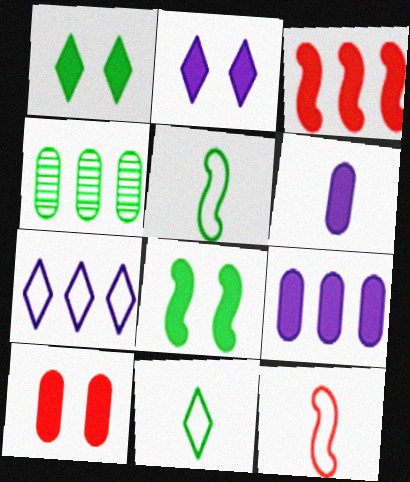[[1, 3, 6], 
[1, 4, 5], 
[2, 4, 12], 
[2, 8, 10], 
[3, 4, 7], 
[4, 8, 11]]